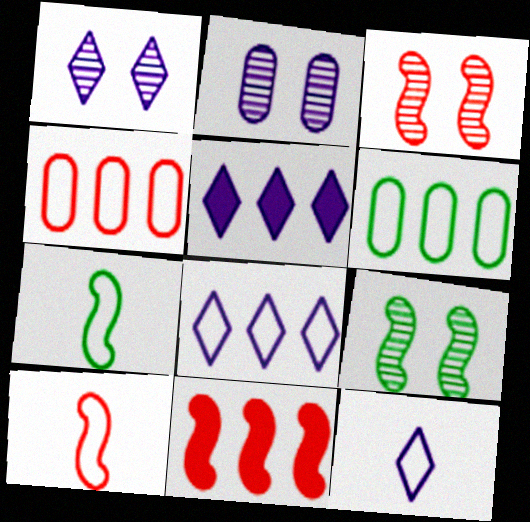[[1, 5, 12], 
[3, 10, 11]]